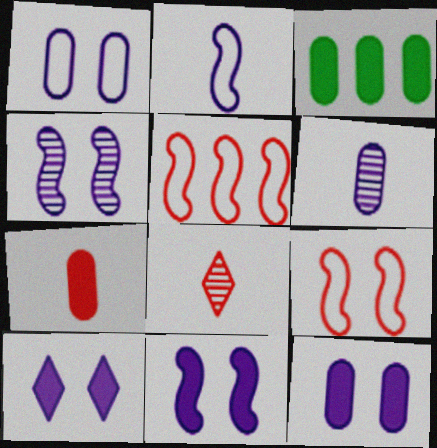[[1, 4, 10], 
[3, 7, 12], 
[10, 11, 12]]